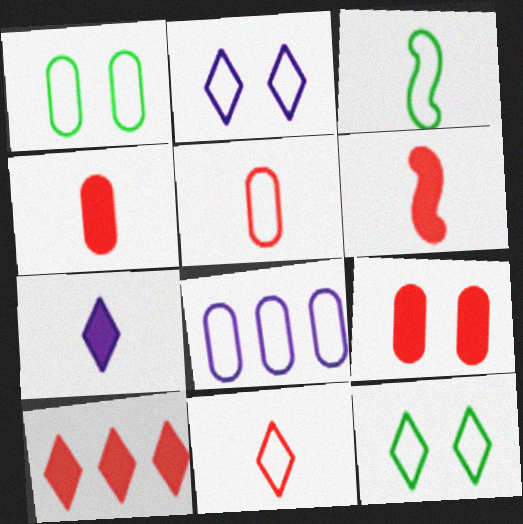[[1, 5, 8], 
[6, 9, 10]]